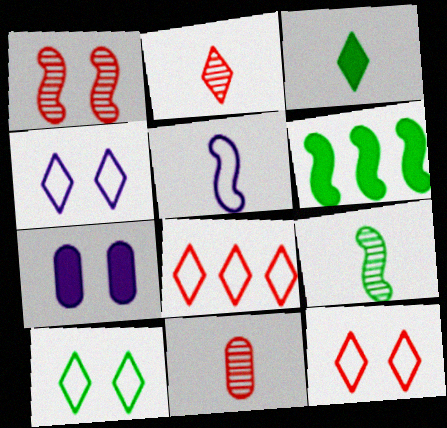[[1, 5, 6], 
[1, 7, 10], 
[3, 5, 11], 
[4, 6, 11], 
[4, 10, 12], 
[7, 8, 9]]